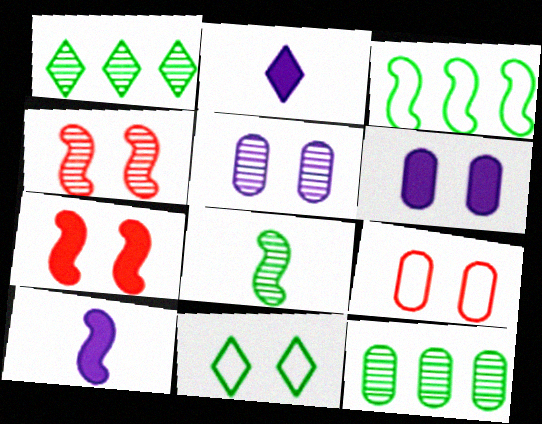[[1, 9, 10], 
[3, 4, 10], 
[4, 6, 11], 
[5, 7, 11]]